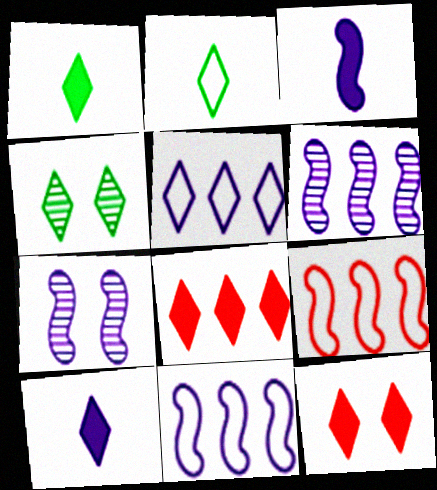[[3, 7, 11]]